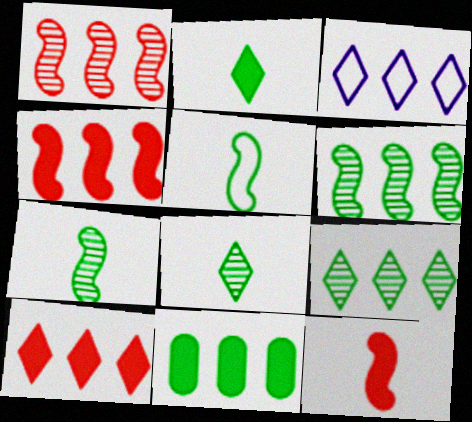[[1, 3, 11], 
[3, 9, 10]]